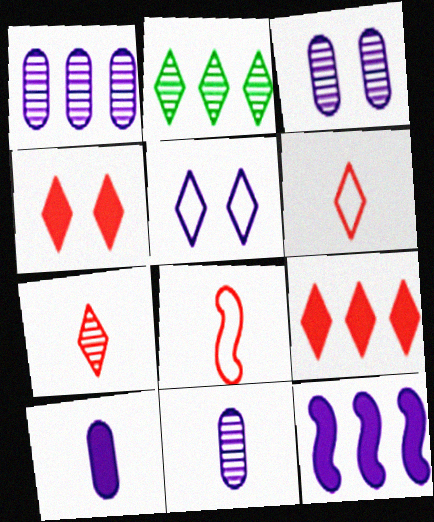[[1, 3, 11], 
[5, 11, 12]]